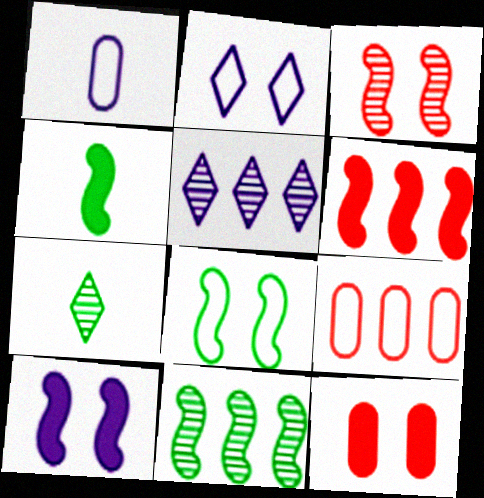[[1, 5, 10], 
[3, 8, 10], 
[4, 6, 10], 
[4, 8, 11], 
[7, 9, 10]]